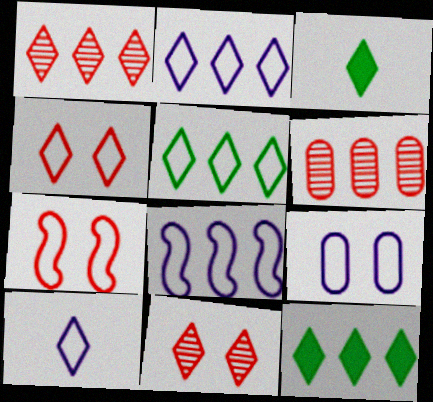[[1, 2, 12], 
[2, 3, 11], 
[4, 5, 10], 
[6, 8, 12], 
[8, 9, 10], 
[10, 11, 12]]